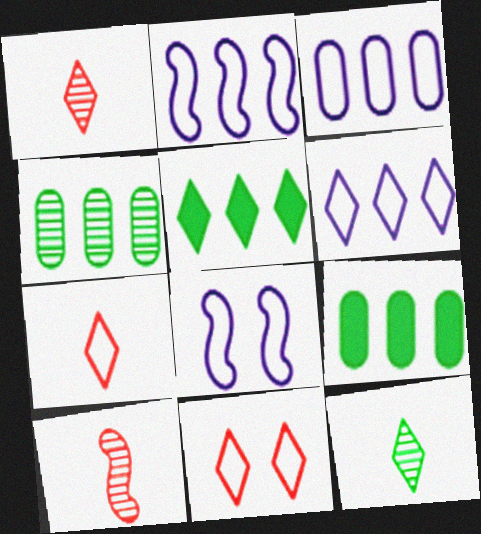[[1, 8, 9], 
[2, 3, 6]]